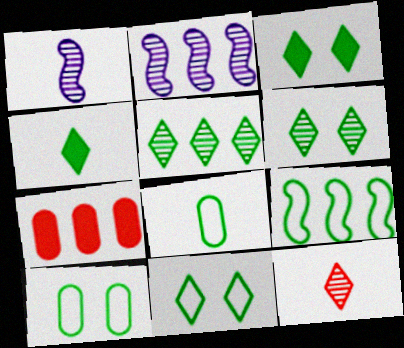[[1, 7, 11], 
[3, 6, 11], 
[4, 5, 11], 
[8, 9, 11]]